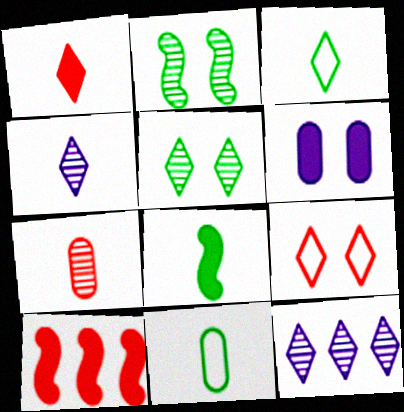[[1, 3, 4], 
[2, 6, 9], 
[2, 7, 12], 
[7, 9, 10]]